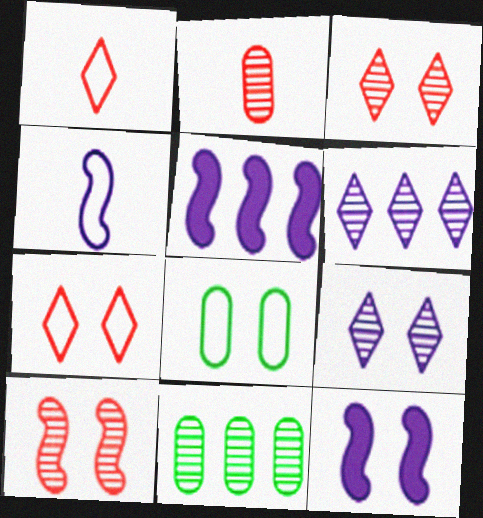[[1, 11, 12], 
[3, 8, 12]]